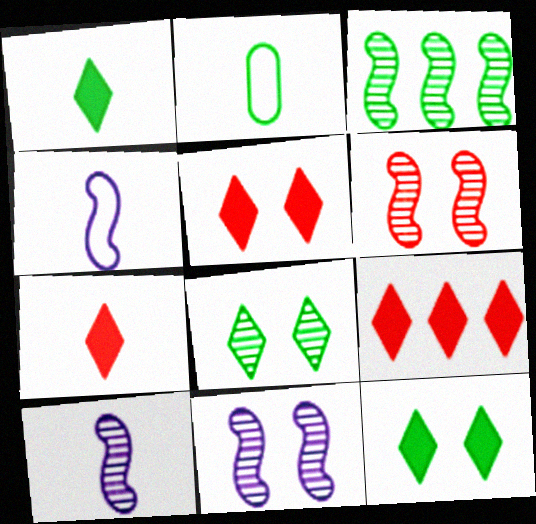[[2, 3, 12], 
[2, 7, 10], 
[2, 9, 11], 
[3, 6, 10], 
[5, 7, 9]]